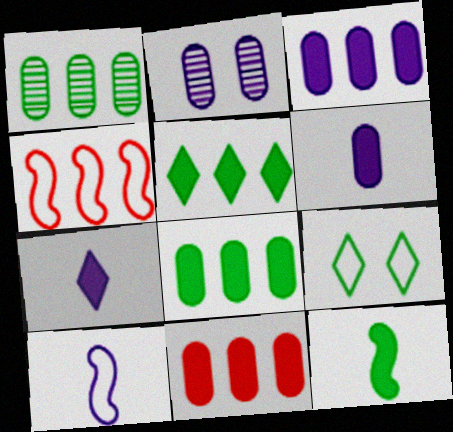[[1, 9, 12], 
[3, 8, 11]]